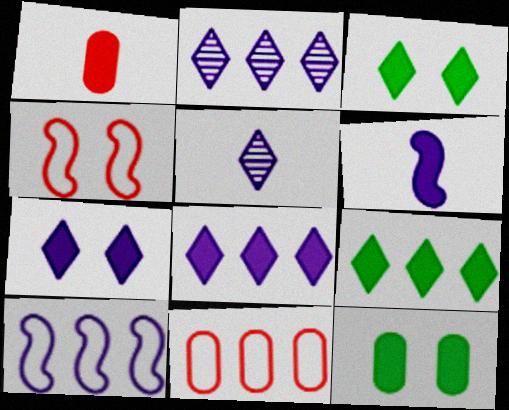[]